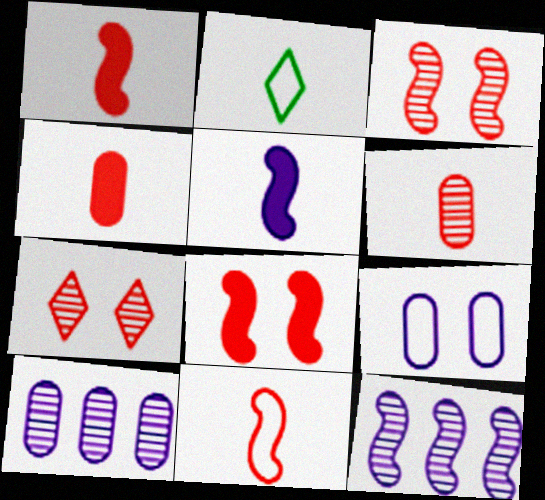[[2, 5, 6], 
[2, 8, 10]]